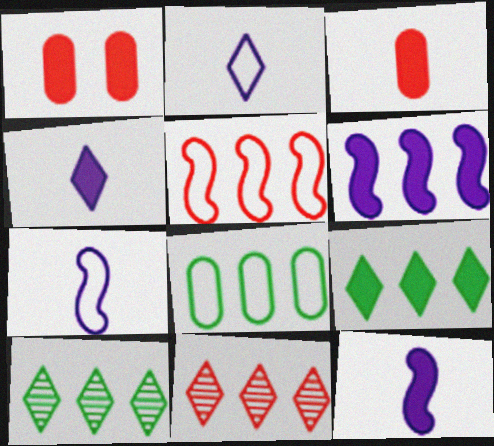[[1, 7, 10], 
[1, 9, 12], 
[6, 8, 11]]